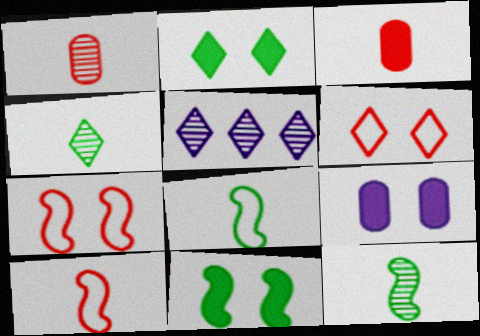[]